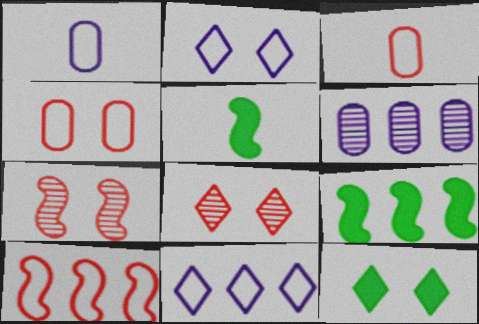[[1, 8, 9], 
[2, 8, 12]]